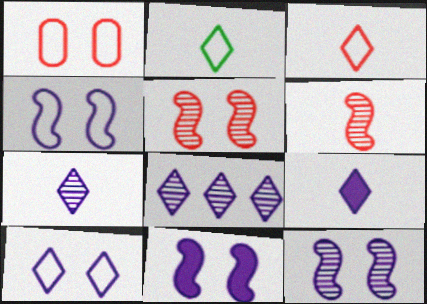[[4, 11, 12], 
[8, 9, 10]]